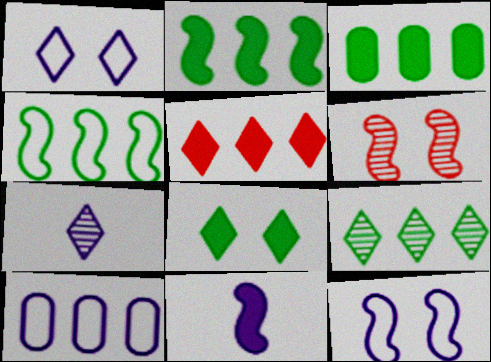[[3, 4, 9], 
[4, 6, 11]]